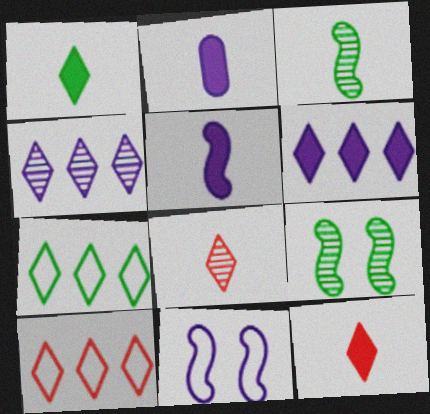[[2, 4, 11], 
[2, 9, 10]]